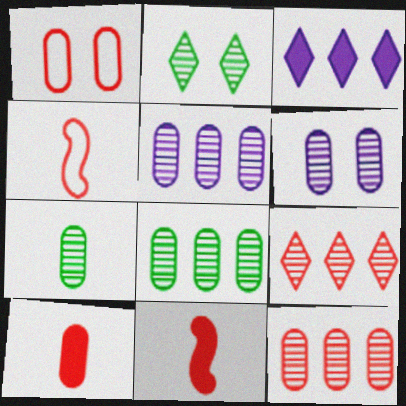[[1, 9, 11], 
[1, 10, 12], 
[5, 8, 12], 
[6, 7, 12]]